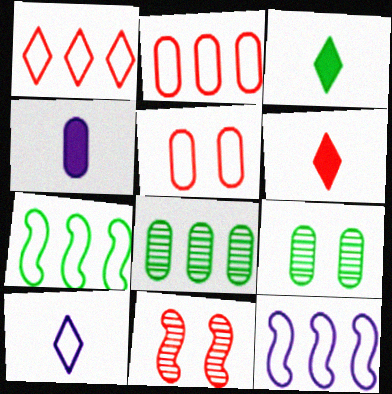[[2, 4, 9], 
[2, 6, 11], 
[3, 7, 9], 
[4, 5, 8], 
[5, 7, 10], 
[6, 9, 12]]